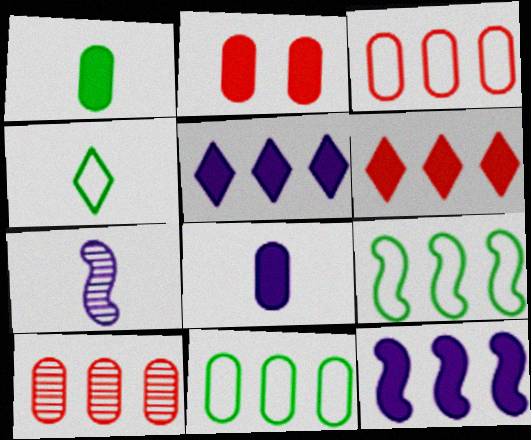[[5, 9, 10]]